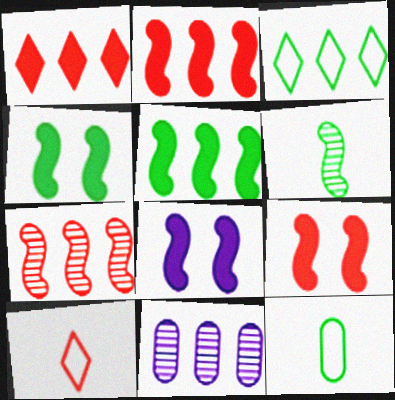[[2, 3, 11], 
[4, 8, 9], 
[4, 10, 11]]